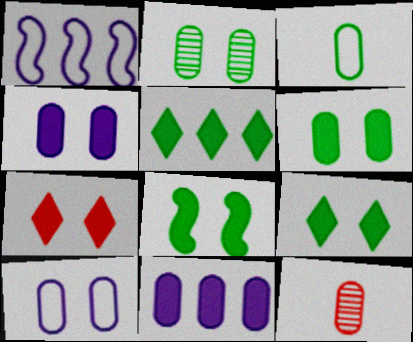[[1, 9, 12], 
[4, 7, 8], 
[6, 8, 9]]